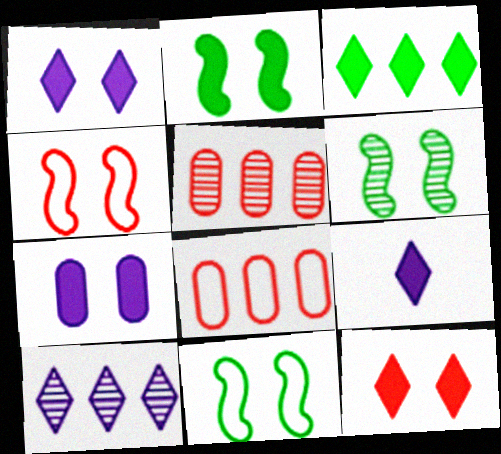[[2, 6, 11], 
[2, 7, 12], 
[3, 9, 12], 
[5, 9, 11], 
[6, 8, 9]]